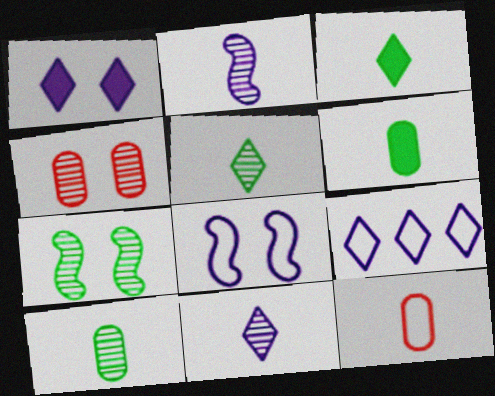[[1, 9, 11], 
[2, 3, 12]]